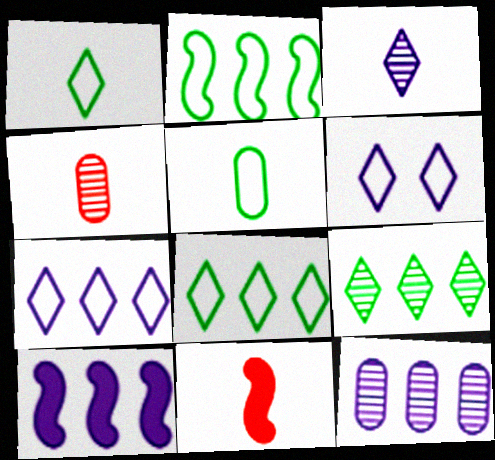[[3, 5, 11], 
[7, 10, 12]]